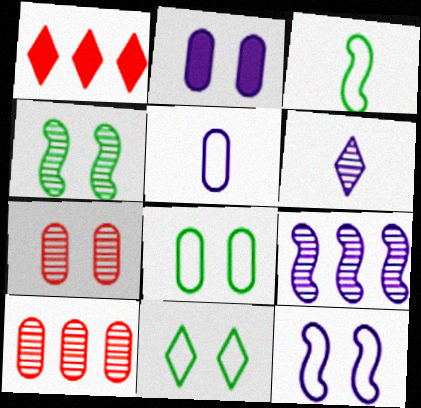[[1, 4, 5], 
[1, 6, 11], 
[2, 7, 8], 
[4, 6, 10]]